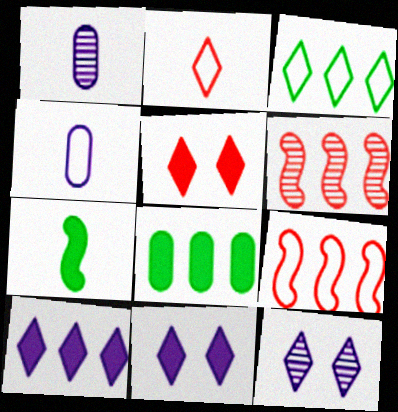[[1, 2, 7]]